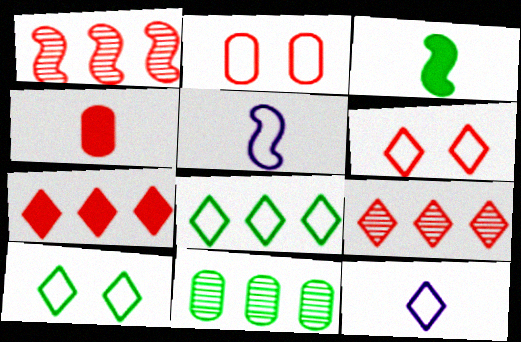[[1, 4, 6], 
[2, 5, 8], 
[3, 10, 11], 
[6, 8, 12]]